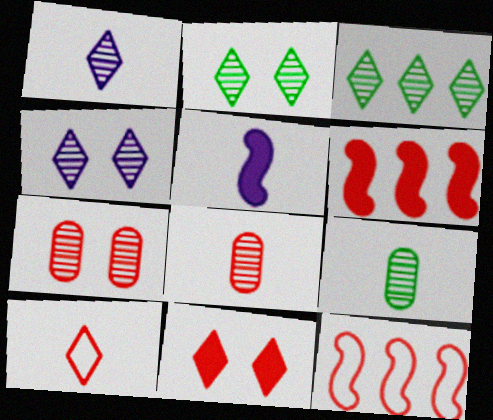[[5, 9, 10], 
[6, 7, 10], 
[8, 11, 12]]